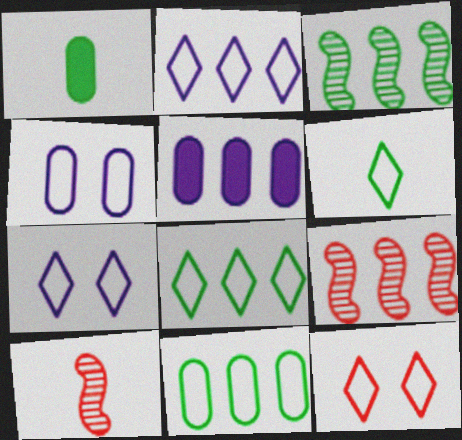[[1, 7, 9], 
[2, 6, 12], 
[5, 8, 9]]